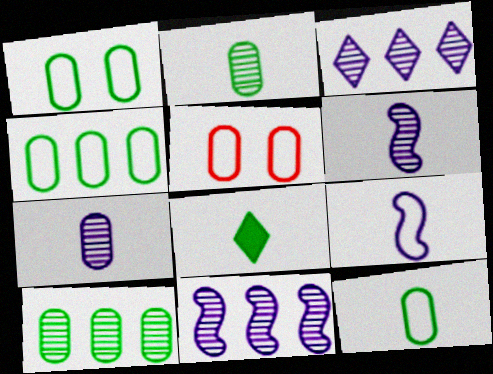[[1, 4, 12], 
[5, 8, 11]]